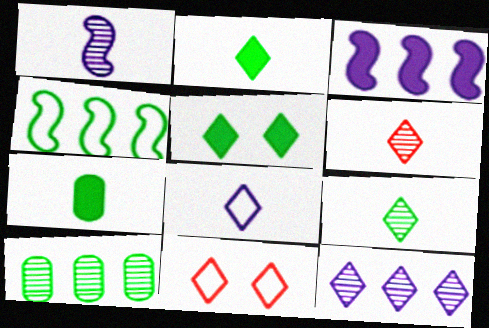[[2, 6, 8], 
[2, 11, 12]]